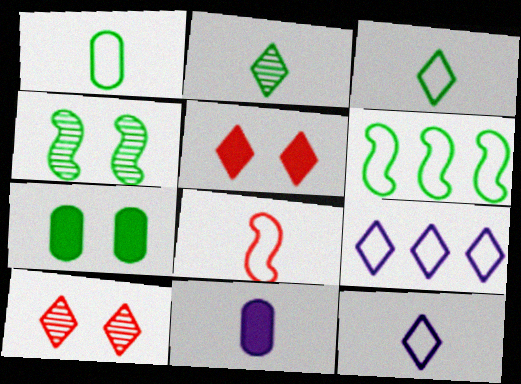[[1, 8, 12], 
[2, 5, 9], 
[2, 6, 7], 
[2, 8, 11], 
[6, 10, 11]]